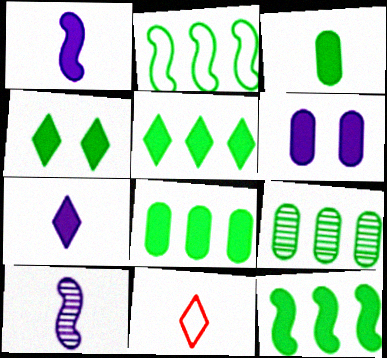[[2, 5, 9], 
[3, 4, 12], 
[3, 10, 11], 
[5, 8, 12]]